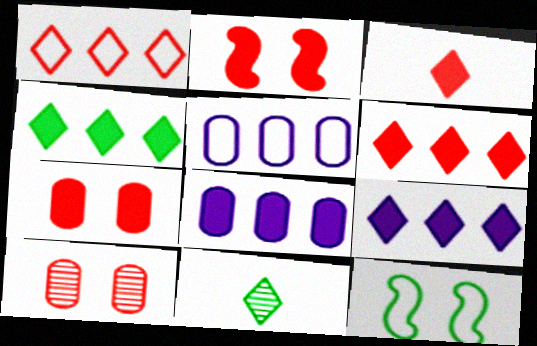[[2, 5, 11], 
[4, 6, 9]]